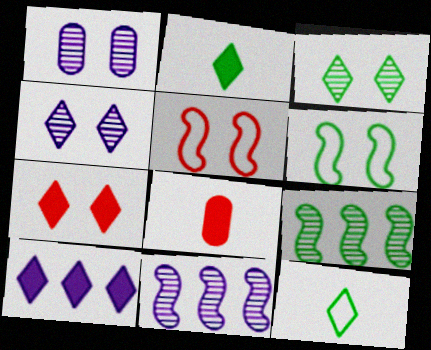[[1, 6, 7], 
[2, 7, 10]]